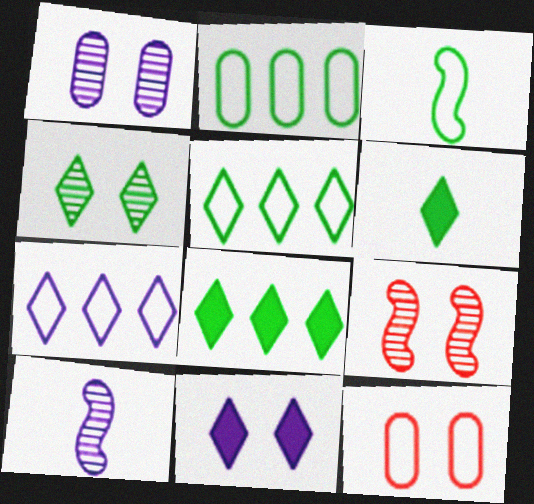[[1, 4, 9], 
[3, 7, 12], 
[4, 5, 6], 
[8, 10, 12]]